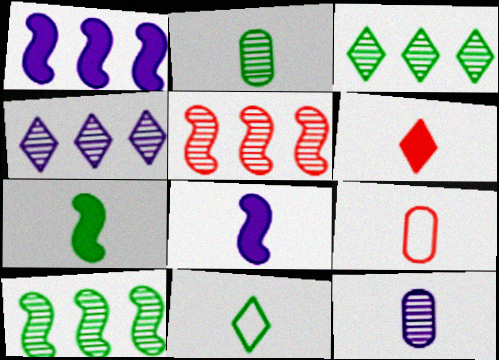[[2, 7, 11]]